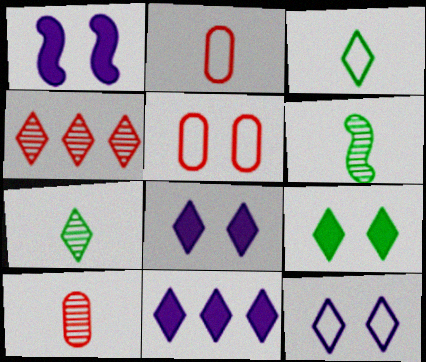[[3, 4, 8], 
[5, 6, 11]]